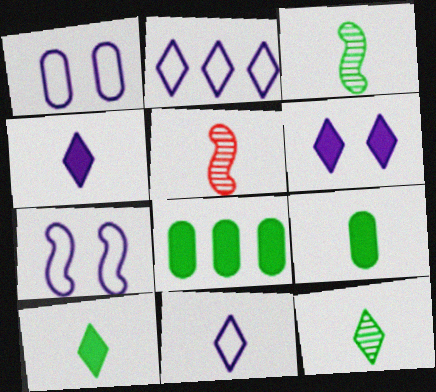[[5, 9, 11]]